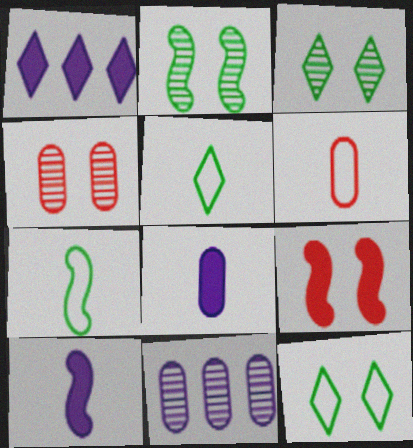[[1, 2, 6], 
[1, 4, 7], 
[5, 9, 11]]